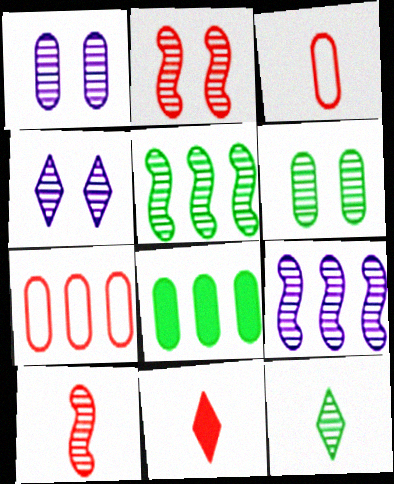[[1, 3, 8], 
[2, 4, 6], 
[2, 7, 11], 
[3, 10, 11], 
[5, 6, 12]]